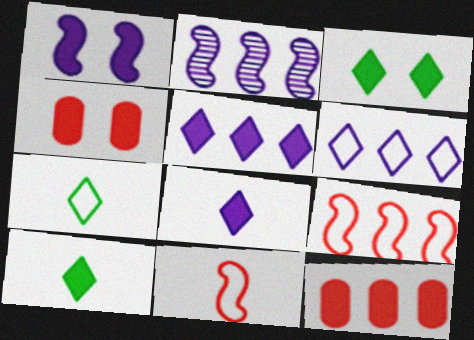[[1, 3, 4], 
[1, 10, 12], 
[2, 4, 7]]